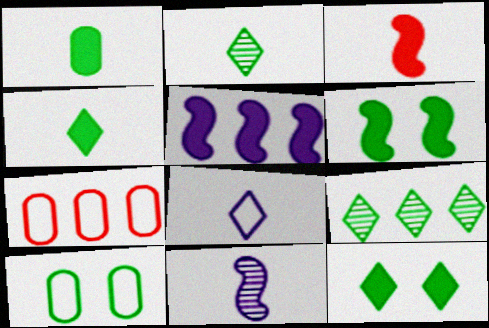[[3, 5, 6], 
[5, 7, 9], 
[7, 11, 12]]